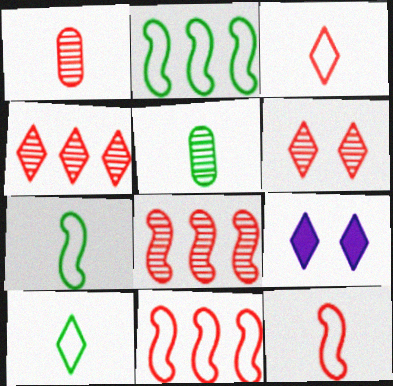[[1, 2, 9], 
[1, 6, 8], 
[4, 9, 10], 
[5, 9, 11]]